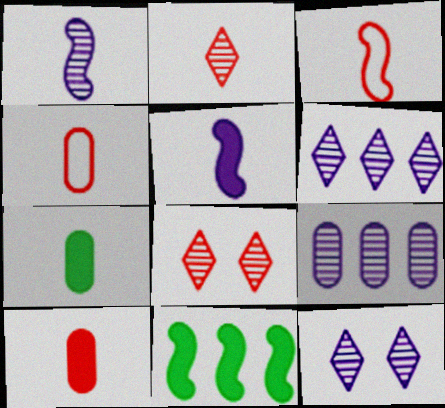[[1, 9, 12], 
[2, 3, 10], 
[4, 11, 12]]